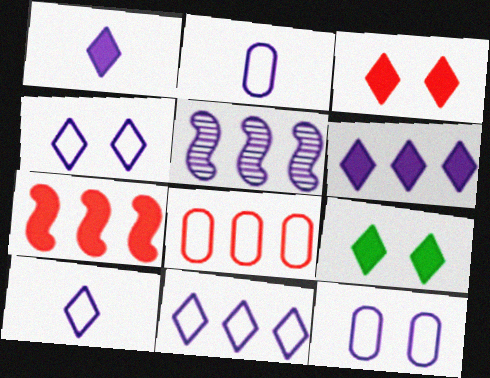[[1, 5, 12], 
[4, 10, 11]]